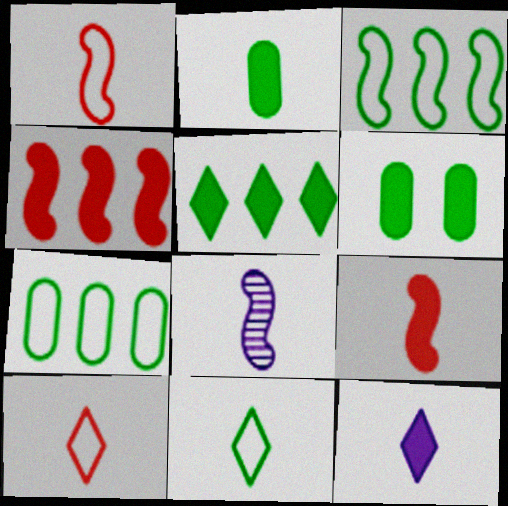[[2, 8, 10], 
[2, 9, 12], 
[4, 6, 12]]